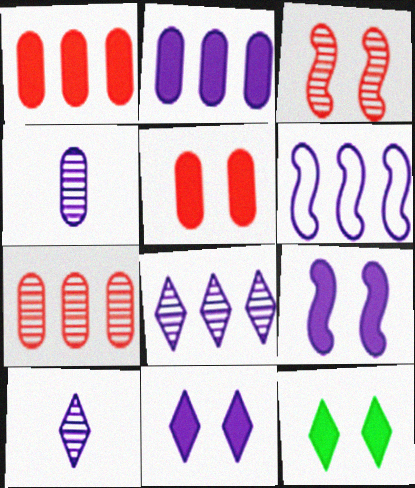[[2, 6, 8], 
[4, 6, 11], 
[5, 9, 12]]